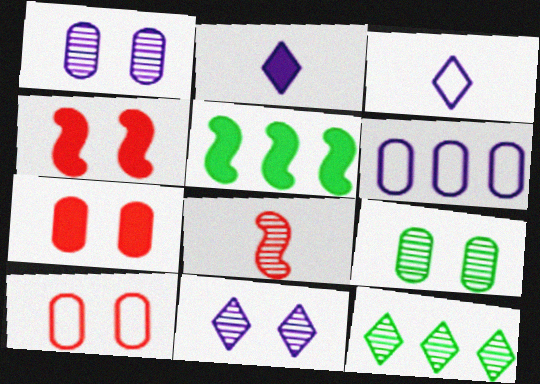[[1, 8, 12], 
[2, 5, 7]]